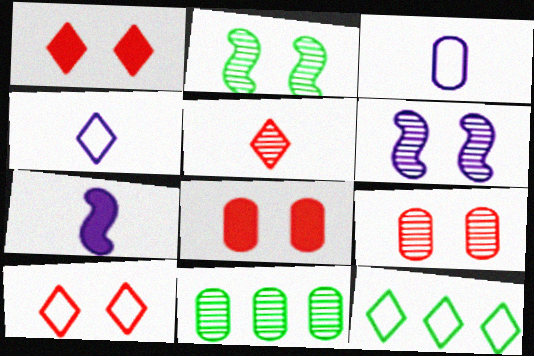[[3, 8, 11], 
[4, 10, 12], 
[5, 6, 11], 
[7, 9, 12], 
[7, 10, 11]]